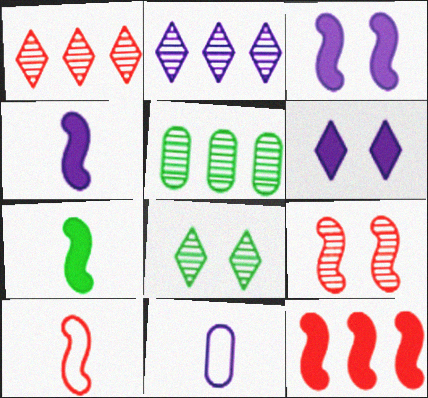[[2, 3, 11], 
[3, 7, 12], 
[5, 6, 10], 
[8, 11, 12], 
[9, 10, 12]]